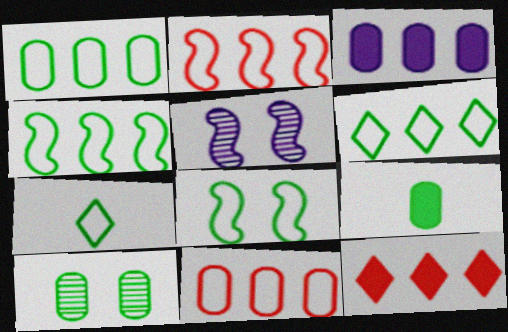[[1, 4, 6], 
[1, 7, 8], 
[1, 9, 10]]